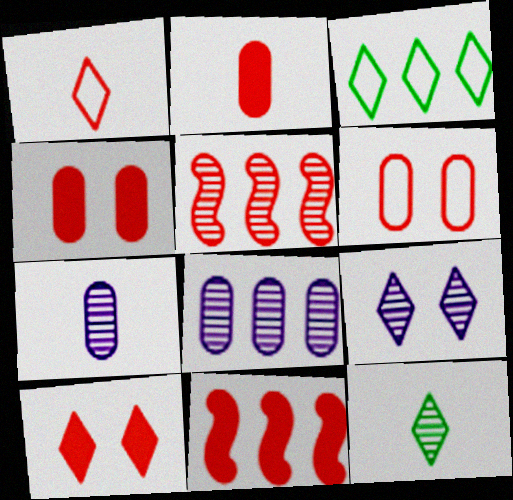[[1, 4, 5], 
[2, 10, 11], 
[3, 8, 11]]